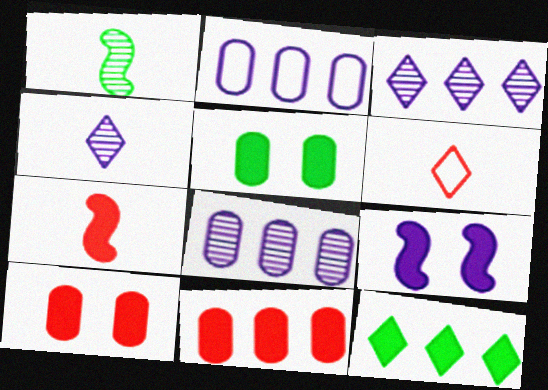[[2, 4, 9]]